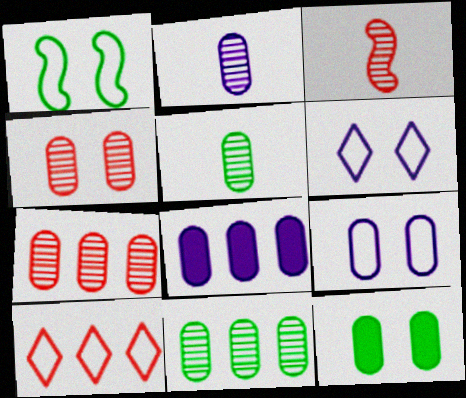[[2, 4, 11], 
[2, 8, 9], 
[4, 9, 12]]